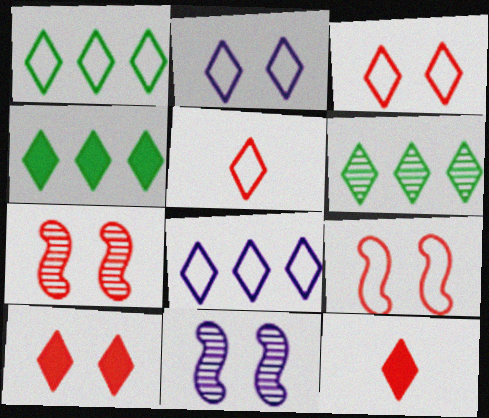[[1, 2, 5], 
[1, 4, 6], 
[2, 6, 12]]